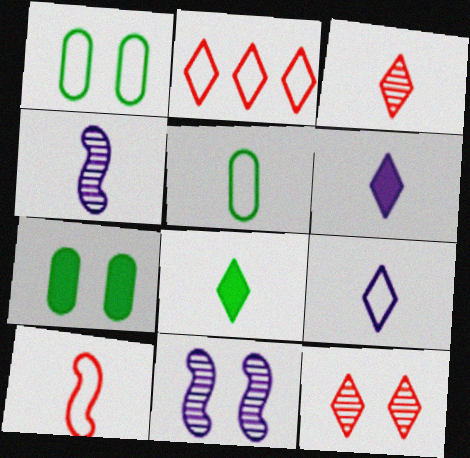[[2, 4, 7], 
[3, 8, 9], 
[5, 9, 10]]